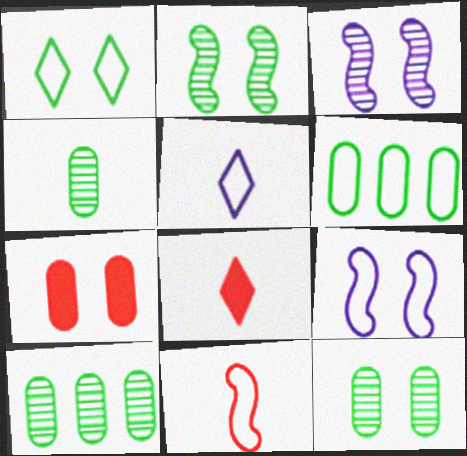[[1, 3, 7], 
[3, 6, 8], 
[4, 10, 12], 
[8, 9, 10]]